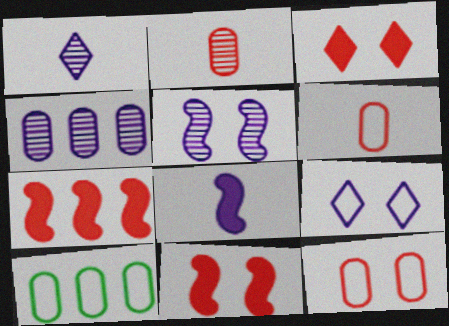[[1, 4, 5], 
[1, 10, 11], 
[4, 8, 9]]